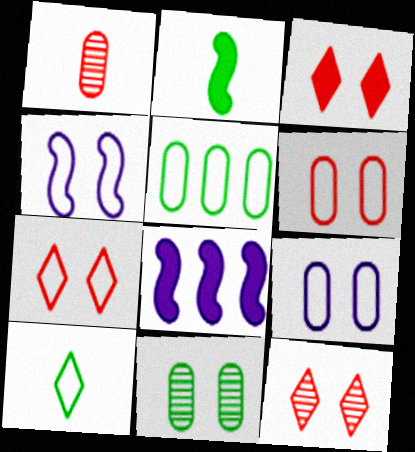[[3, 4, 11], 
[3, 7, 12]]